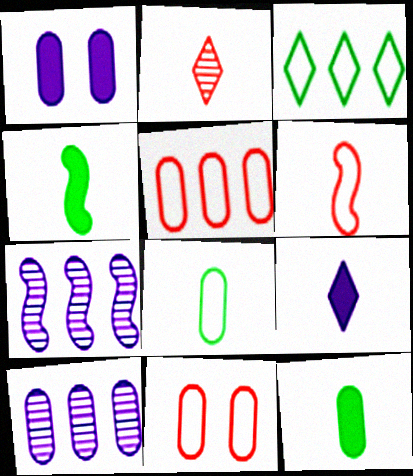[[10, 11, 12]]